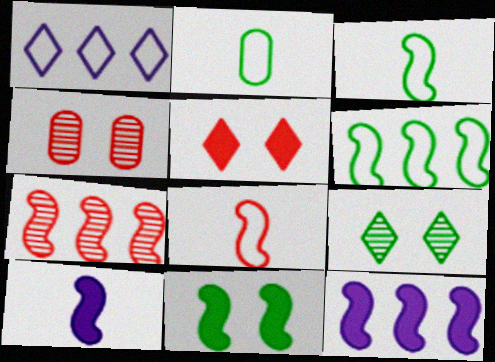[[6, 7, 12]]